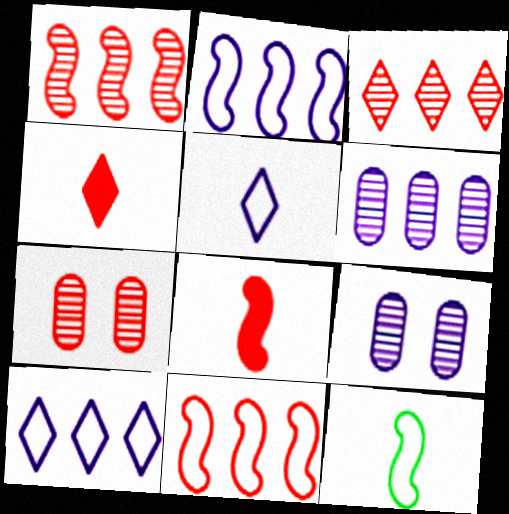[[4, 7, 11]]